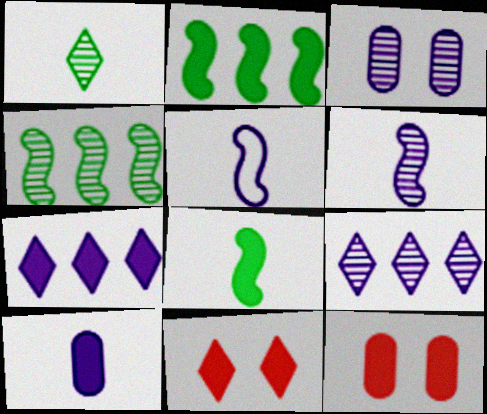[[2, 10, 11], 
[3, 5, 7], 
[3, 6, 9], 
[7, 8, 12]]